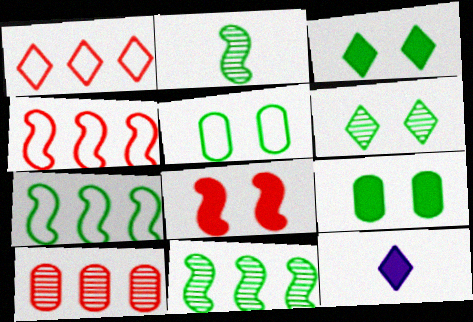[[1, 6, 12]]